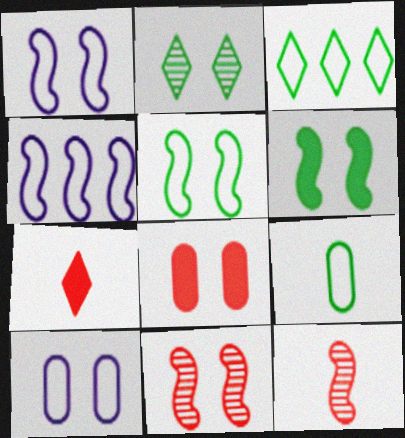[[1, 2, 8], 
[1, 6, 11], 
[3, 5, 9], 
[4, 6, 12]]